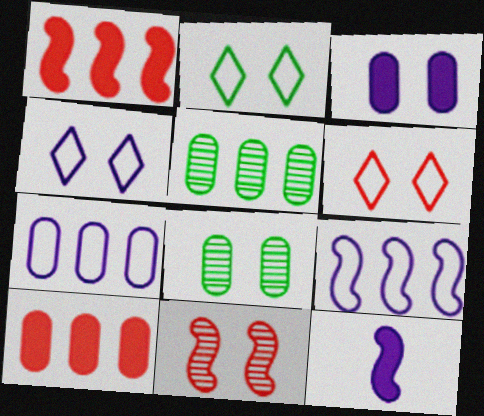[[2, 3, 11], 
[2, 4, 6], 
[5, 6, 12], 
[5, 7, 10]]